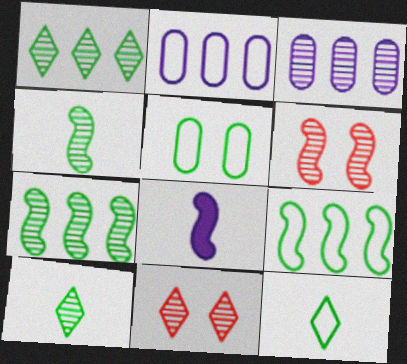[[3, 4, 11], 
[3, 6, 10], 
[5, 9, 12], 
[6, 8, 9]]